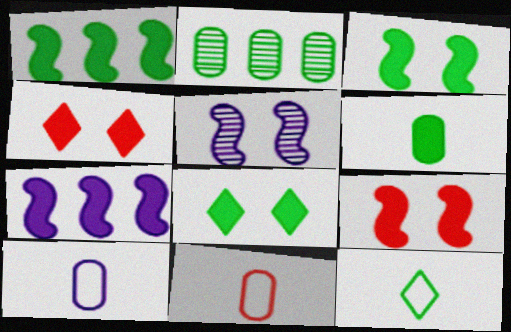[[1, 6, 8], 
[2, 3, 12], 
[4, 6, 7]]